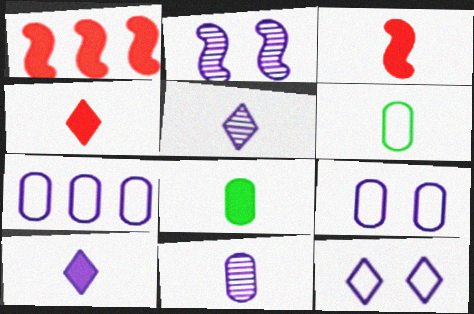[[2, 7, 10], 
[3, 5, 6], 
[3, 8, 10]]